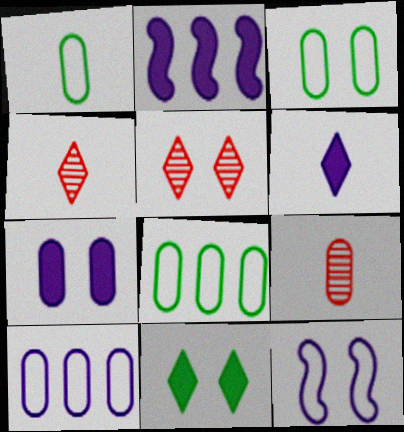[[1, 2, 5], 
[1, 3, 8], 
[2, 3, 4], 
[2, 6, 7], 
[7, 8, 9]]